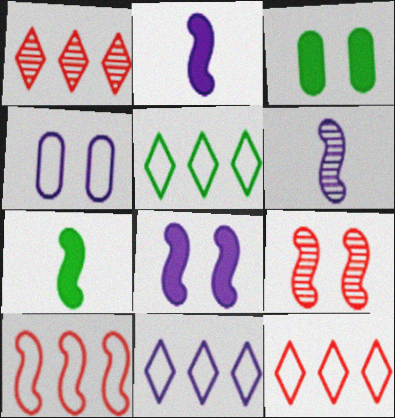[[1, 4, 7], 
[3, 6, 12], 
[5, 11, 12]]